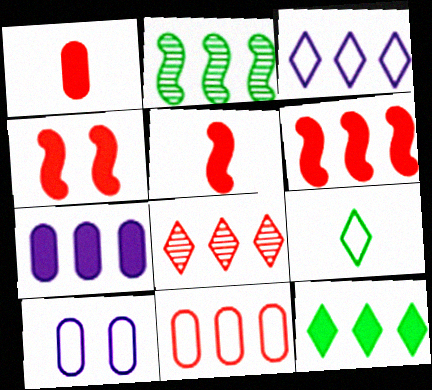[[3, 8, 12], 
[4, 5, 6], 
[6, 7, 12], 
[6, 8, 11]]